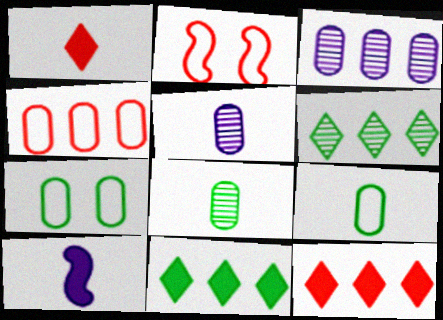[[2, 5, 11]]